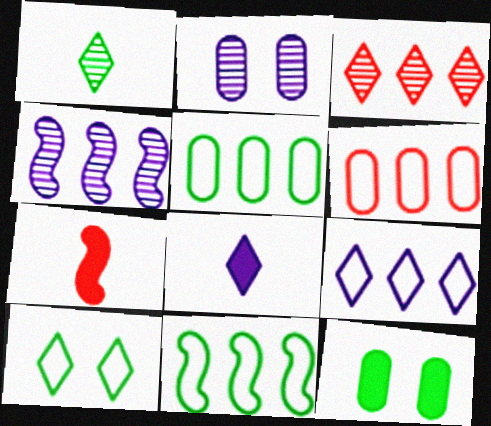[[1, 11, 12], 
[3, 8, 10], 
[6, 9, 11]]